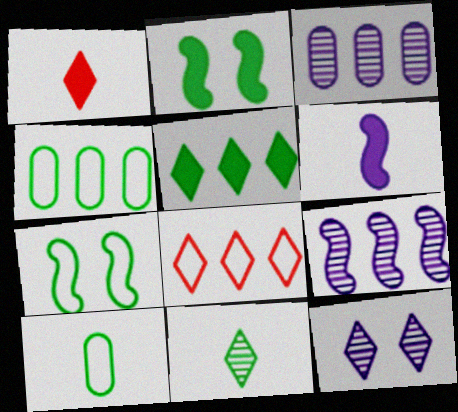[[1, 3, 7], 
[2, 4, 11]]